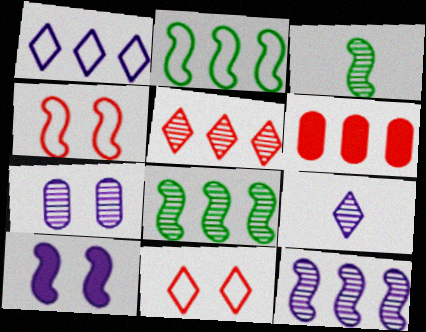[[1, 6, 8], 
[3, 5, 7], 
[7, 9, 12]]